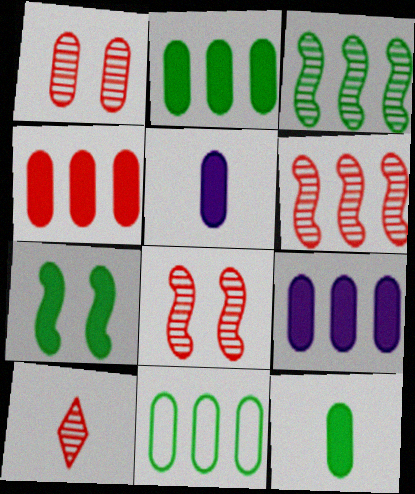[[1, 5, 11], 
[1, 6, 10], 
[2, 4, 9]]